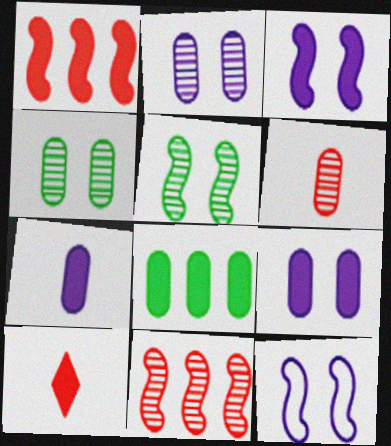[[3, 8, 10]]